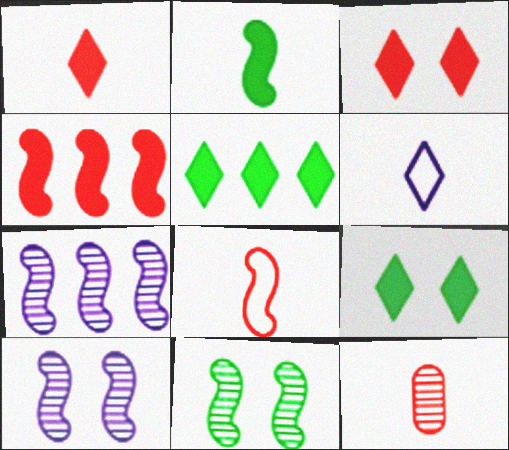[[1, 8, 12], 
[2, 6, 12]]